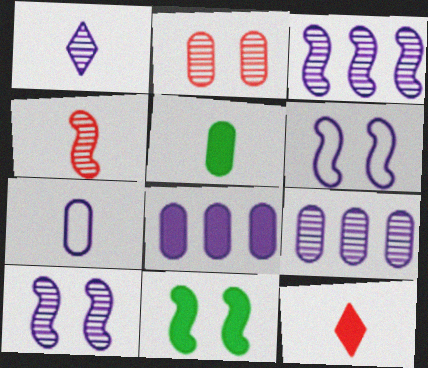[[1, 6, 8], 
[1, 9, 10], 
[8, 11, 12]]